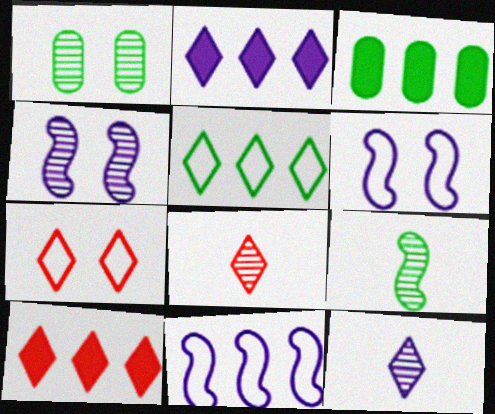[[3, 6, 8], 
[7, 8, 10]]